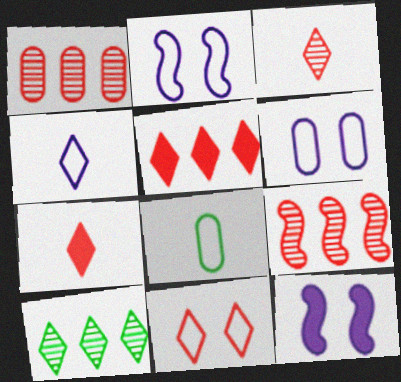[[3, 5, 11]]